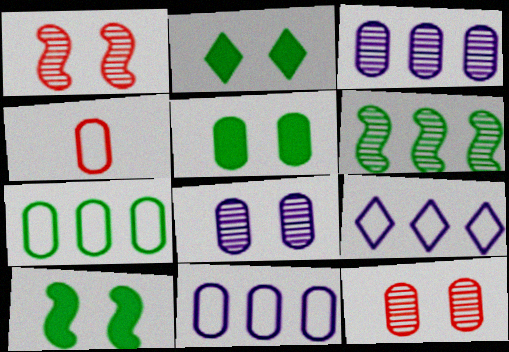[[2, 5, 10], 
[3, 4, 5]]